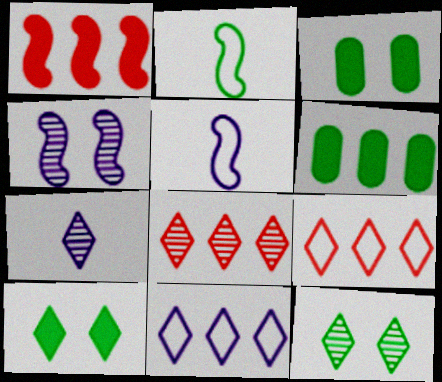[[1, 2, 4], 
[2, 6, 12], 
[3, 5, 8], 
[7, 8, 12], 
[7, 9, 10]]